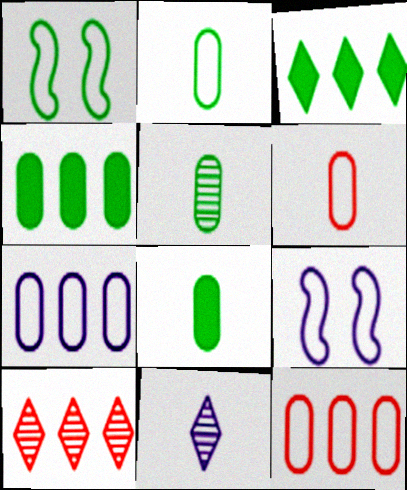[[1, 3, 5], 
[2, 5, 8], 
[8, 9, 10]]